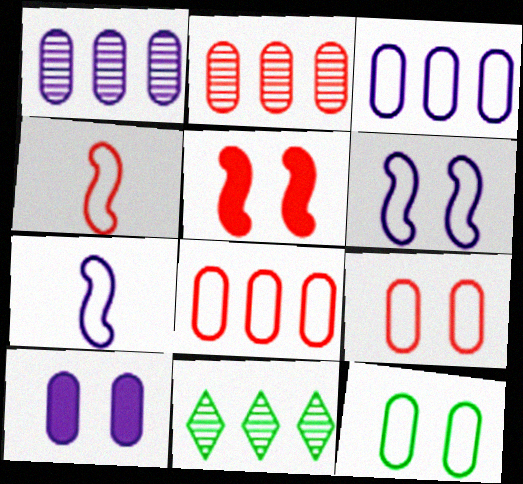[[4, 10, 11]]